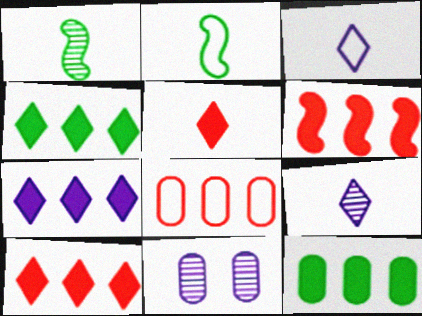[[2, 10, 11], 
[4, 7, 10], 
[6, 7, 12]]